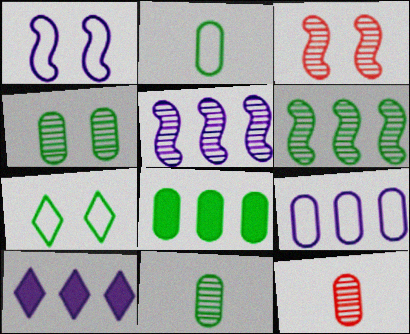[[2, 3, 10], 
[2, 4, 8], 
[5, 9, 10]]